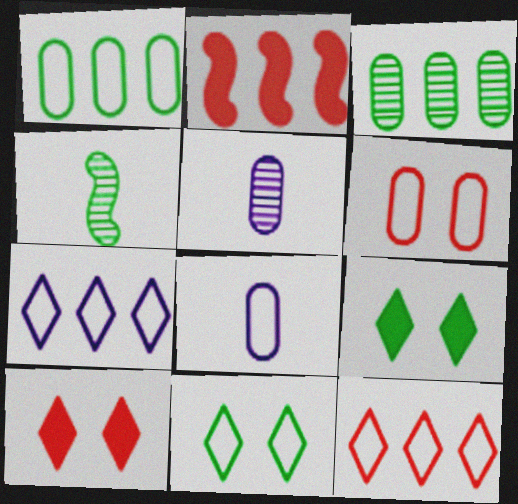[[1, 4, 9], 
[1, 6, 8], 
[2, 3, 7], 
[2, 5, 11]]